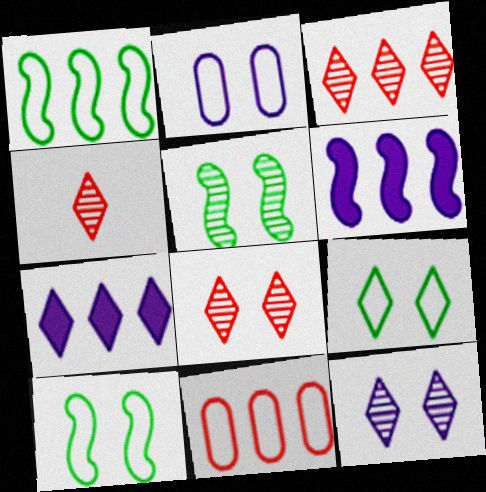[[3, 4, 8], 
[4, 7, 9]]